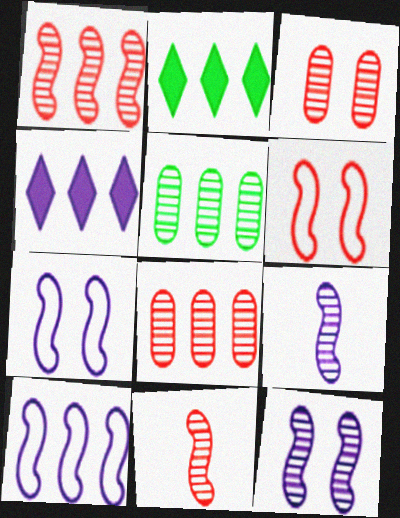[[2, 8, 10]]